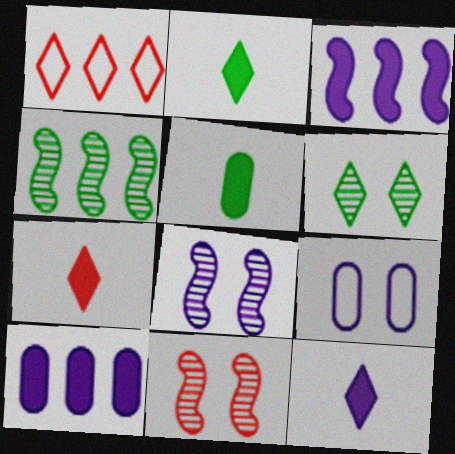[[1, 4, 10], 
[1, 5, 8], 
[1, 6, 12], 
[2, 7, 12], 
[4, 7, 9]]